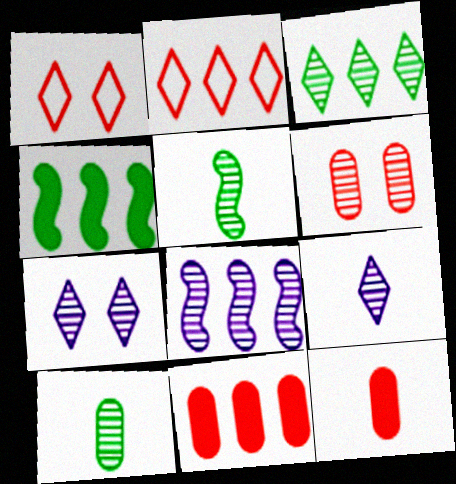[]